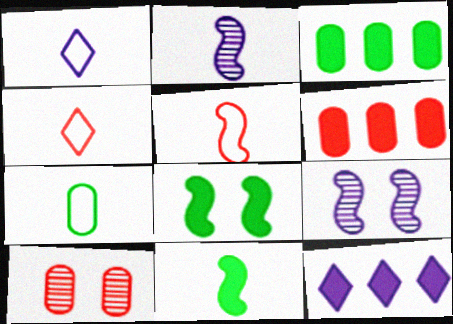[[1, 5, 7], 
[2, 5, 11], 
[3, 4, 9]]